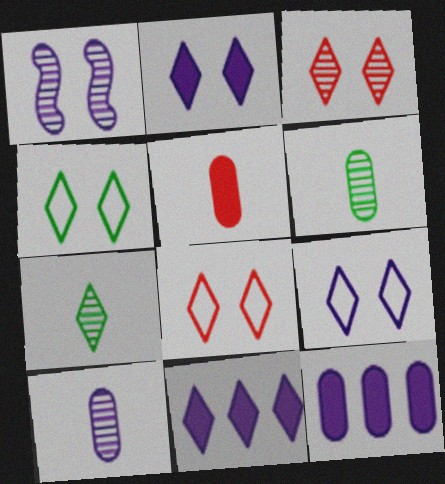[[2, 3, 4], 
[4, 8, 9], 
[7, 8, 11]]